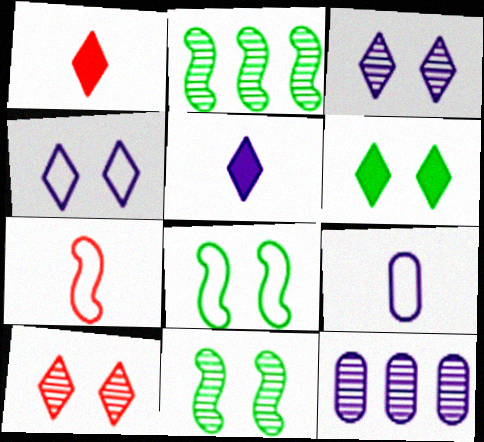[[1, 8, 12], 
[4, 6, 10], 
[6, 7, 12]]